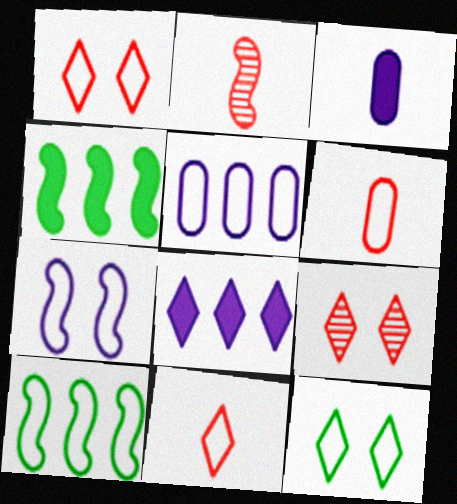[[2, 4, 7], 
[3, 9, 10]]